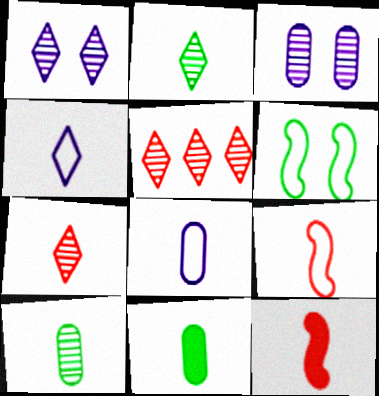[[1, 2, 5], 
[2, 8, 12], 
[4, 10, 12]]